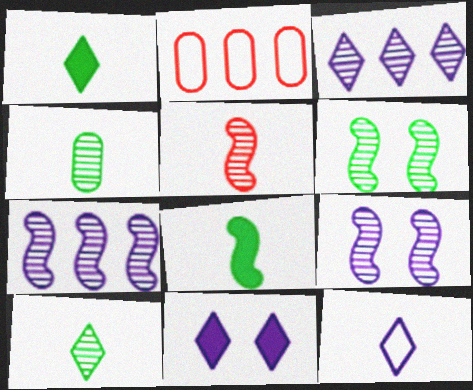[[1, 2, 9], 
[3, 11, 12], 
[5, 6, 7]]